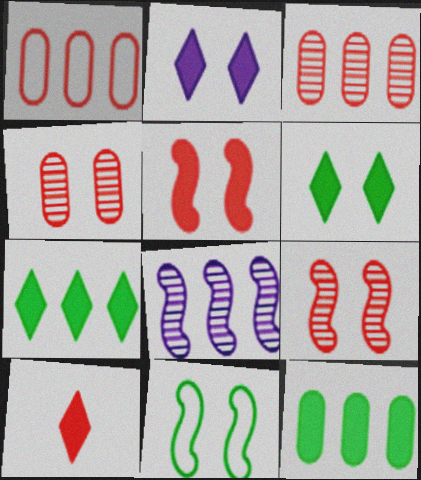[[1, 7, 8], 
[1, 9, 10], 
[2, 4, 11], 
[2, 7, 10]]